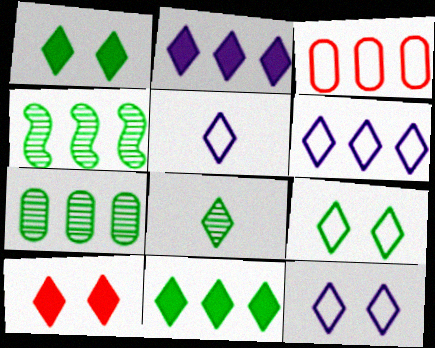[[2, 3, 4], 
[5, 6, 12], 
[6, 8, 10], 
[8, 9, 11]]